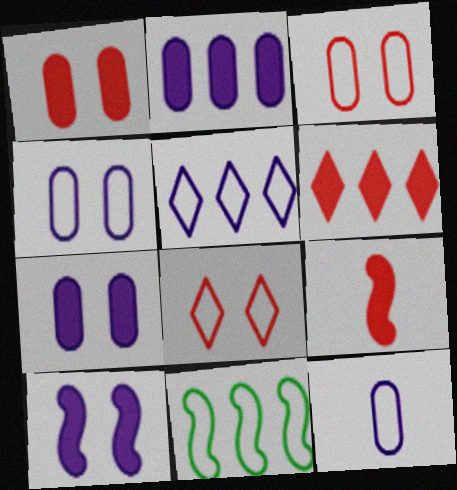[[1, 6, 9], 
[8, 11, 12]]